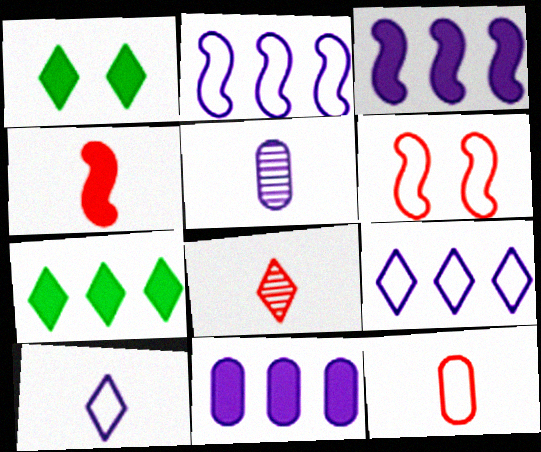[[1, 4, 11], 
[1, 8, 9], 
[4, 8, 12], 
[5, 6, 7]]